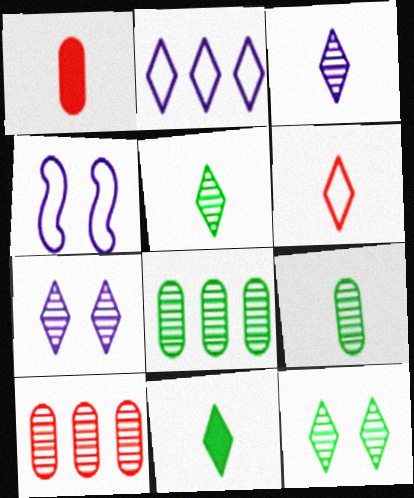[[3, 6, 11], 
[4, 10, 11]]